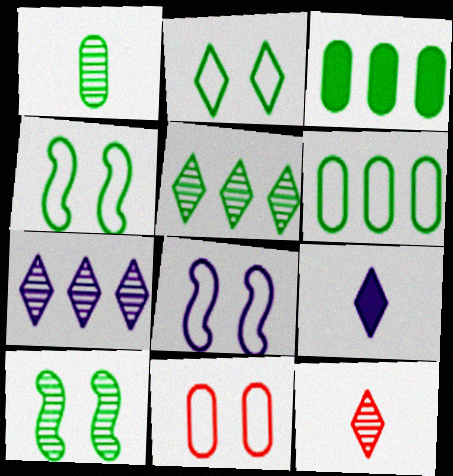[[1, 5, 10], 
[2, 8, 11], 
[3, 8, 12]]